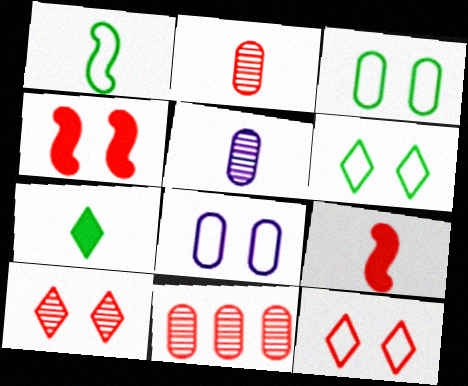[[9, 11, 12]]